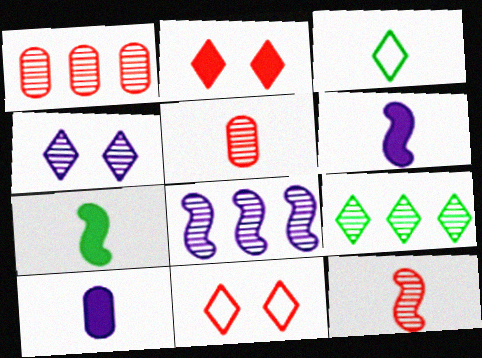[[1, 8, 9], 
[3, 5, 6], 
[3, 10, 12]]